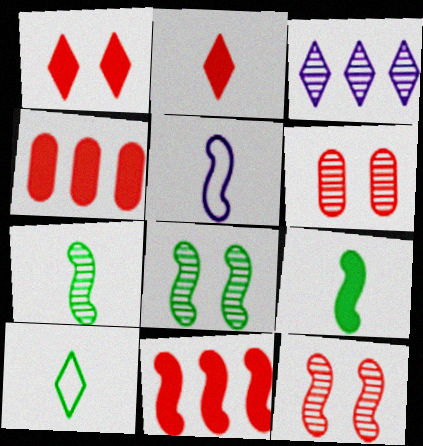[[1, 3, 10], 
[3, 6, 7], 
[5, 8, 11]]